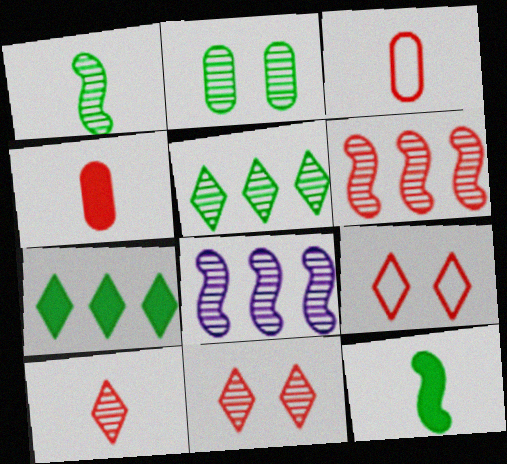[[1, 2, 5], 
[2, 8, 10], 
[4, 6, 9]]